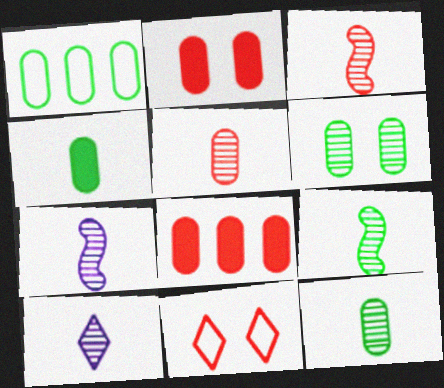[[1, 4, 6], 
[3, 7, 9], 
[3, 8, 11], 
[3, 10, 12], 
[5, 9, 10]]